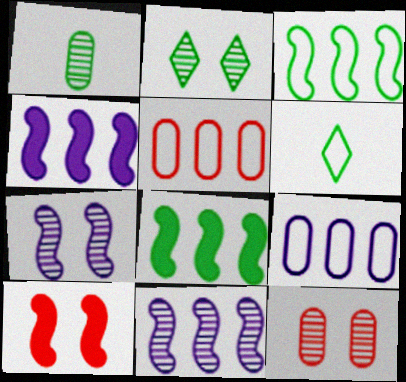[[2, 7, 12], 
[4, 6, 12]]